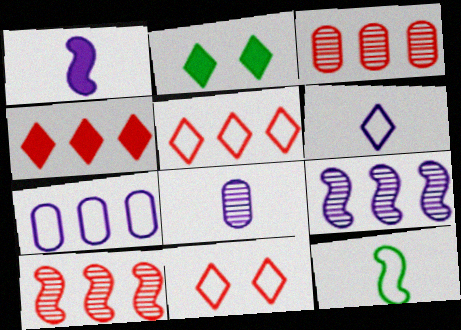[[1, 6, 8], 
[7, 11, 12]]